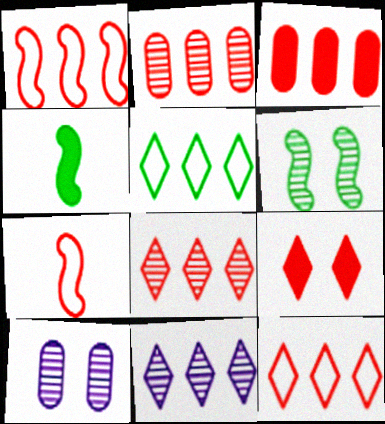[[1, 3, 8], 
[2, 7, 9], 
[4, 10, 12]]